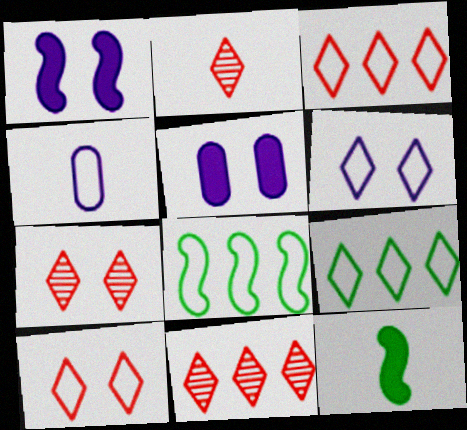[[2, 4, 12], 
[2, 5, 8], 
[2, 7, 11], 
[4, 8, 10]]